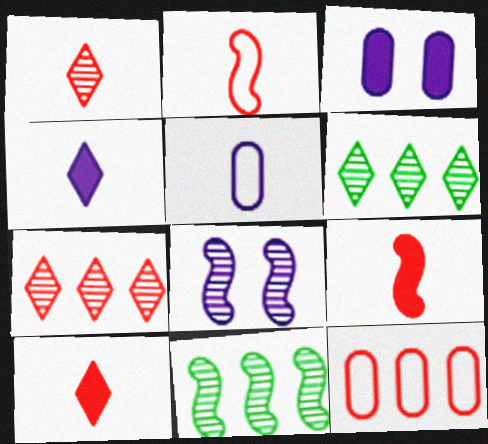[[2, 3, 6]]